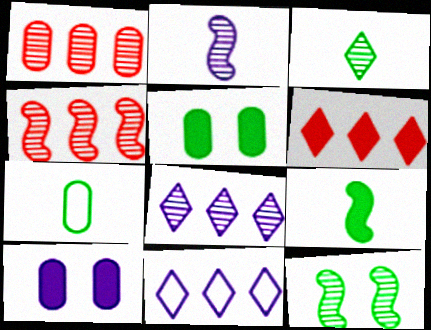[[1, 7, 10], 
[2, 4, 12], 
[2, 10, 11], 
[3, 7, 9], 
[6, 9, 10]]